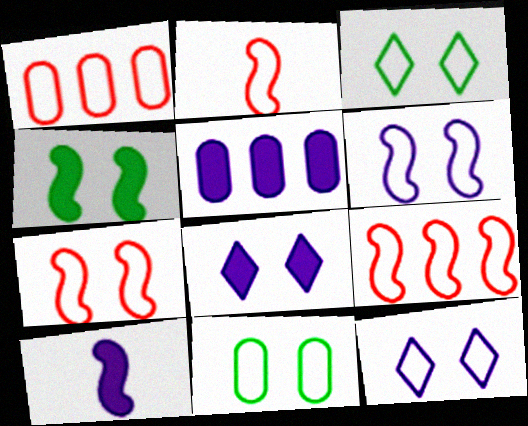[[2, 7, 9], 
[5, 8, 10], 
[7, 11, 12]]